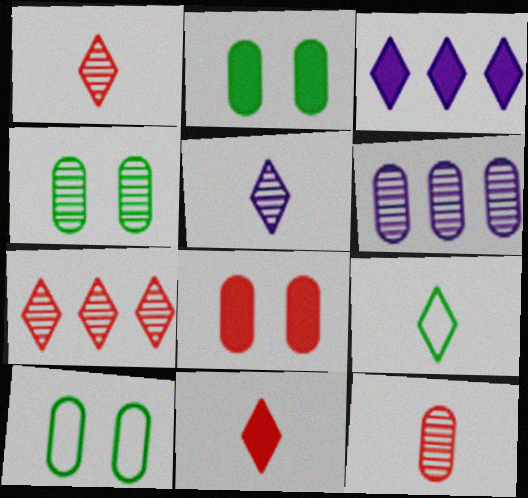[[2, 4, 10], 
[4, 6, 12], 
[5, 9, 11]]